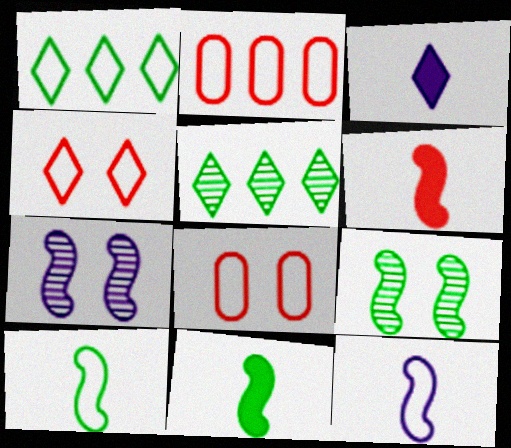[[1, 8, 12], 
[2, 3, 9], 
[3, 4, 5]]